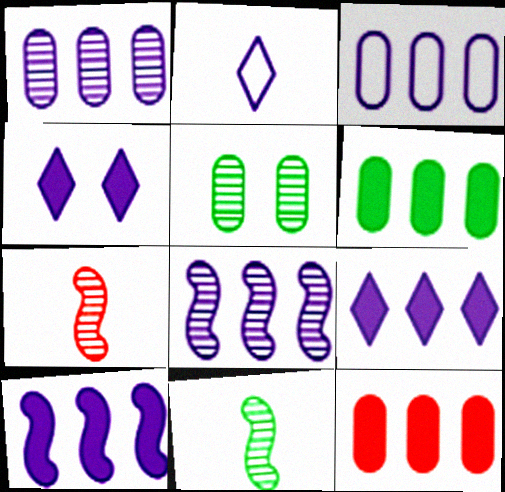[[3, 8, 9]]